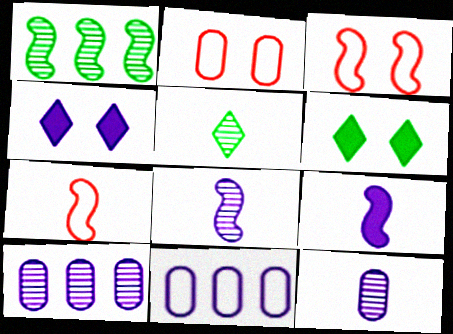[[1, 3, 9], 
[4, 8, 11], 
[6, 7, 10]]